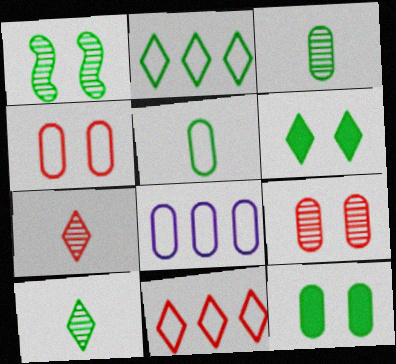[[2, 6, 10], 
[4, 5, 8]]